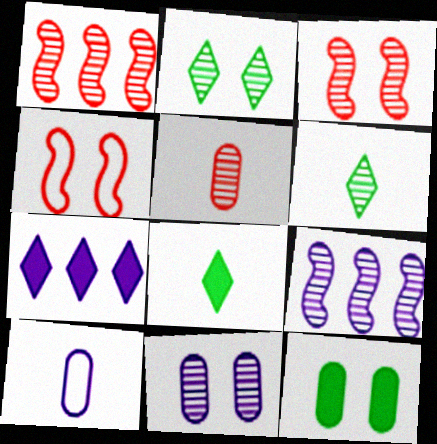[[1, 6, 11], 
[2, 3, 11], 
[2, 5, 9]]